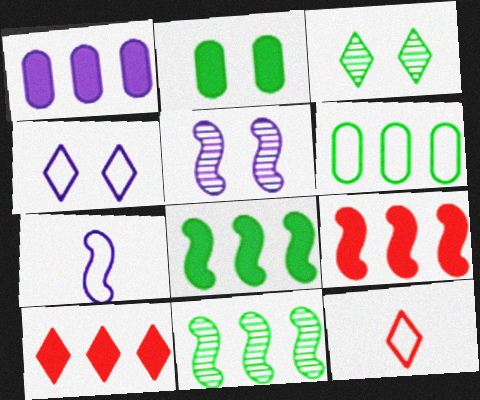[[1, 8, 10]]